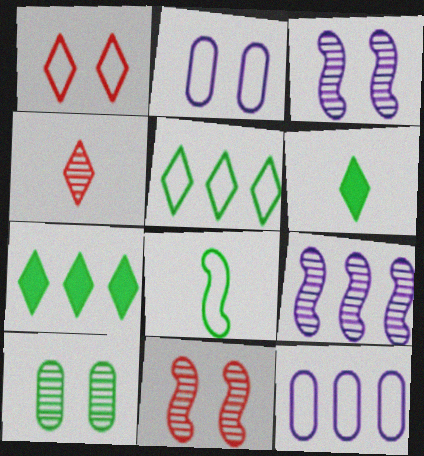[[1, 8, 12], 
[4, 9, 10], 
[6, 11, 12], 
[7, 8, 10]]